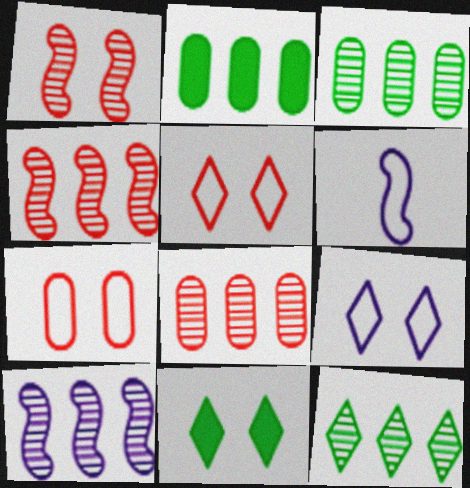[[6, 8, 11], 
[8, 10, 12]]